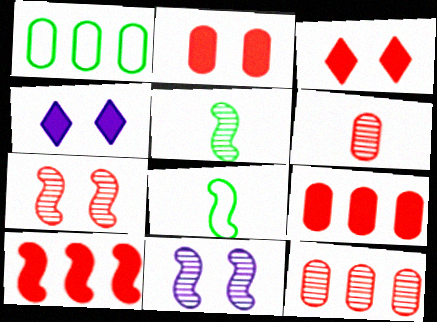[[4, 8, 12], 
[8, 10, 11]]